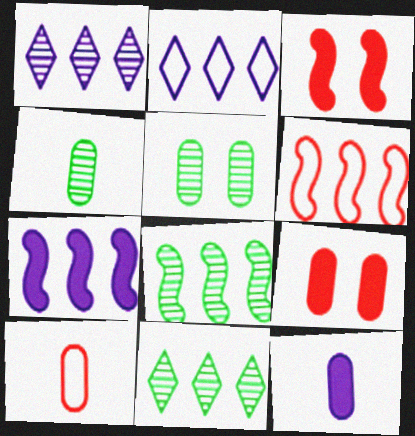[[2, 3, 4], 
[4, 10, 12], 
[6, 7, 8]]